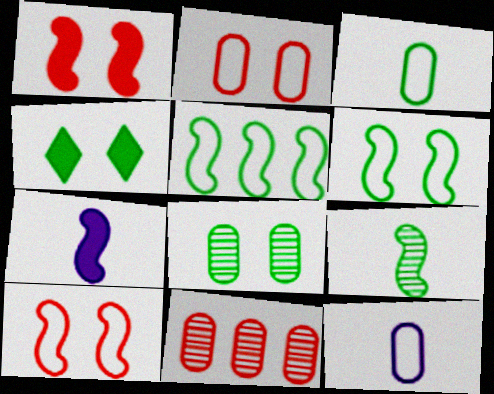[[4, 6, 8]]